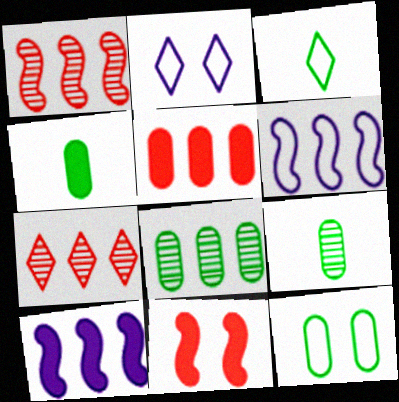[[1, 2, 4], 
[4, 8, 12]]